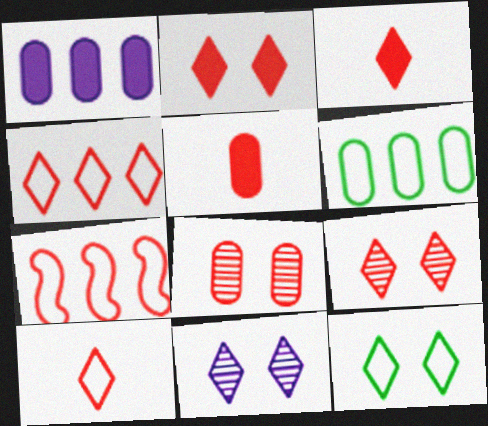[[2, 11, 12], 
[3, 4, 9], 
[3, 7, 8], 
[5, 7, 9]]